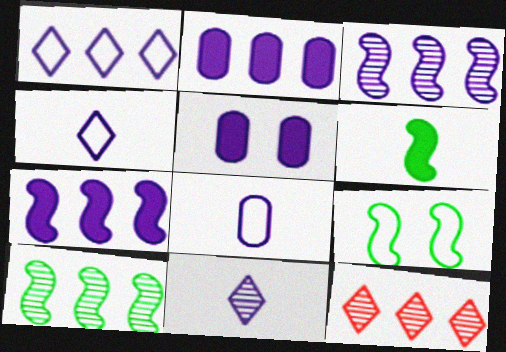[[1, 2, 3], 
[3, 4, 5], 
[6, 9, 10]]